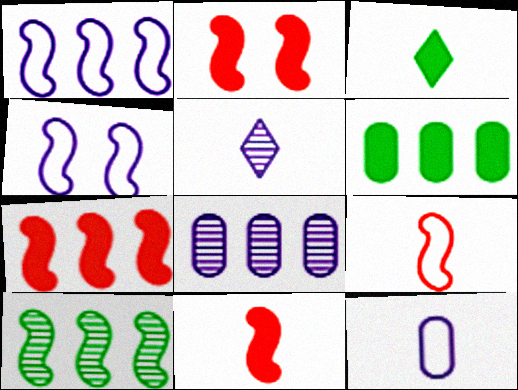[[1, 7, 10], 
[2, 7, 11], 
[4, 10, 11]]